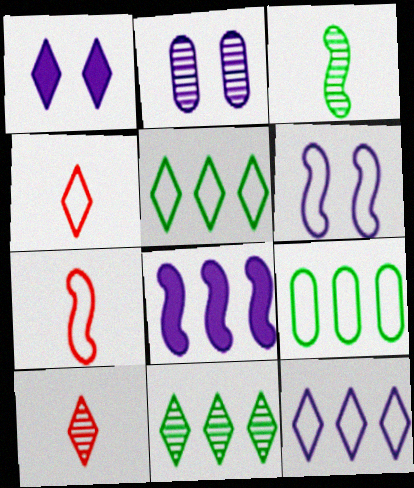[[1, 2, 6], 
[1, 4, 11], 
[1, 5, 10], 
[4, 6, 9]]